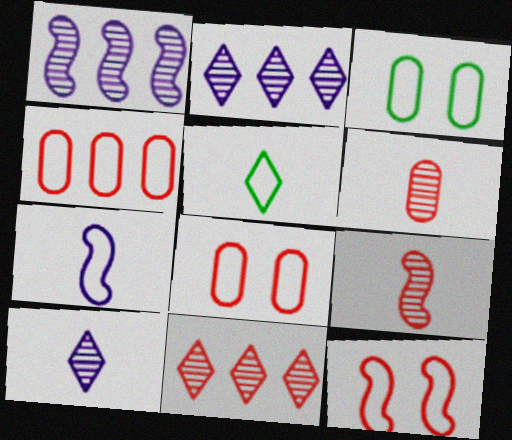[]